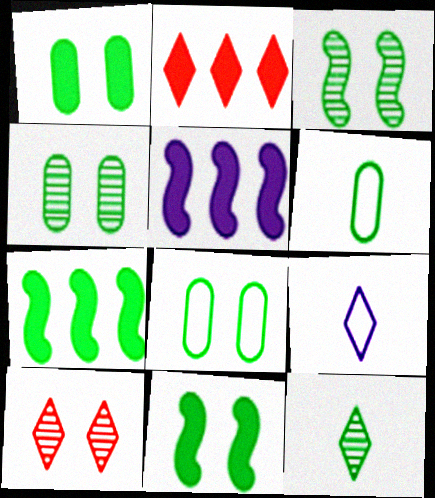[[1, 4, 8], 
[5, 6, 10], 
[7, 8, 12]]